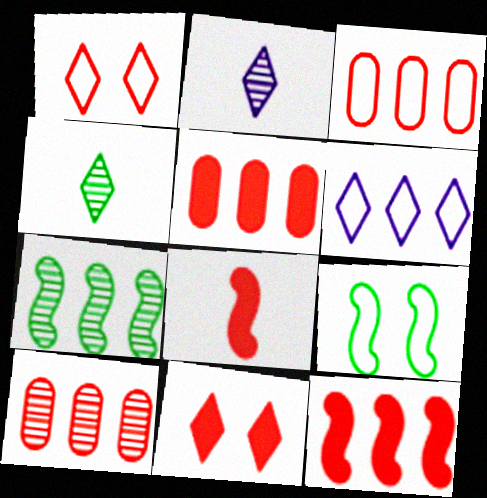[[1, 8, 10], 
[2, 5, 9], 
[3, 5, 10], 
[4, 6, 11], 
[5, 6, 7], 
[5, 8, 11]]